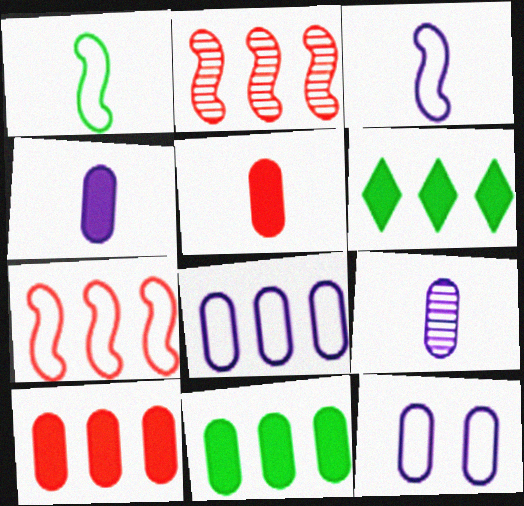[[2, 6, 8]]